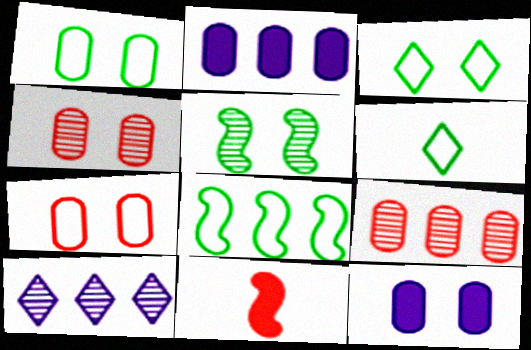[[1, 4, 12], 
[1, 6, 8], 
[1, 10, 11]]